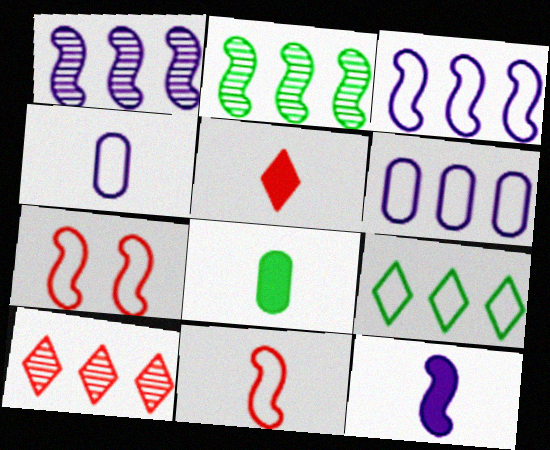[[2, 7, 12], 
[4, 7, 9], 
[5, 8, 12]]